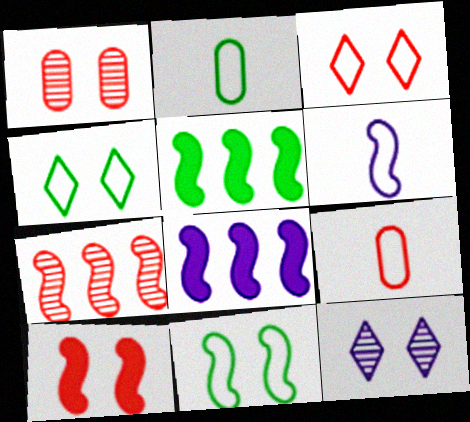[[1, 3, 10], 
[5, 9, 12]]